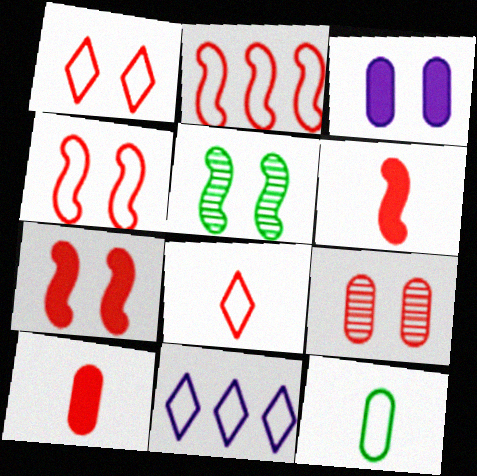[[1, 3, 5], 
[1, 7, 9], 
[4, 11, 12], 
[5, 10, 11]]